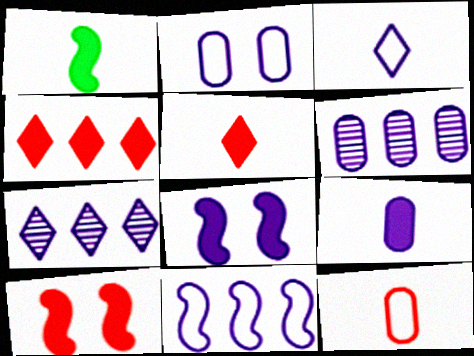[[1, 5, 9], 
[2, 3, 11], 
[2, 6, 9], 
[3, 6, 8]]